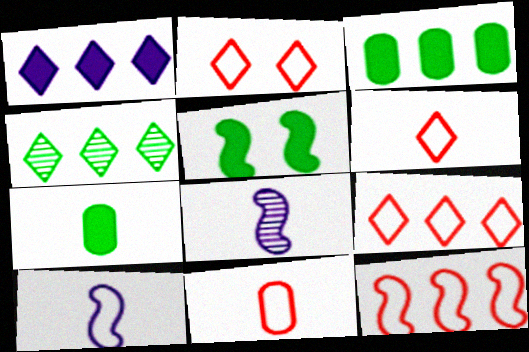[[1, 4, 9], 
[2, 3, 8], 
[2, 6, 9], 
[2, 11, 12], 
[5, 8, 12], 
[6, 7, 8]]